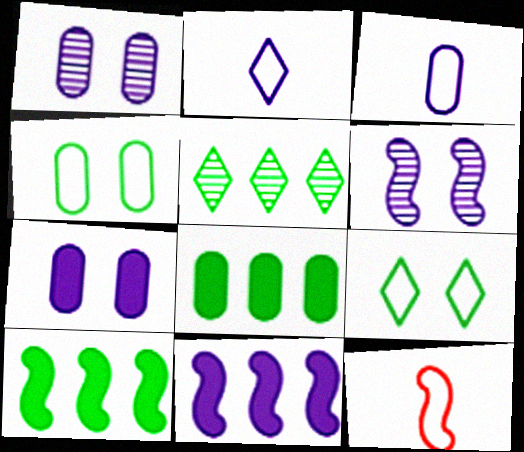[[1, 2, 11], 
[5, 7, 12], 
[6, 10, 12]]